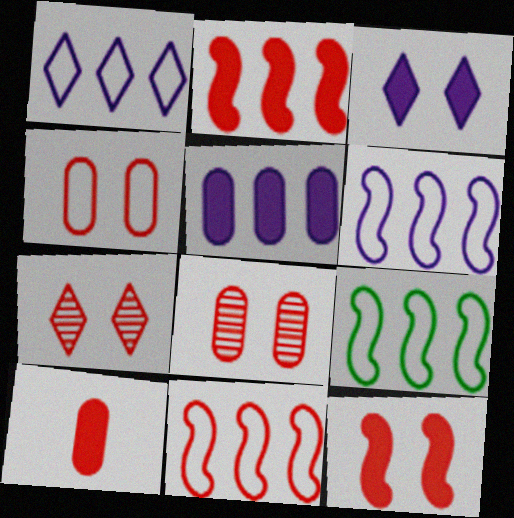[[4, 7, 12], 
[6, 9, 11], 
[7, 10, 11]]